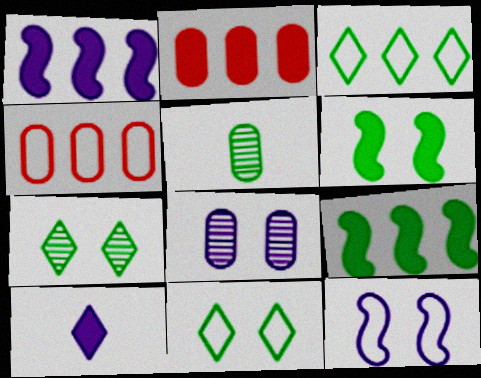[[2, 6, 10], 
[3, 5, 6], 
[5, 9, 11]]